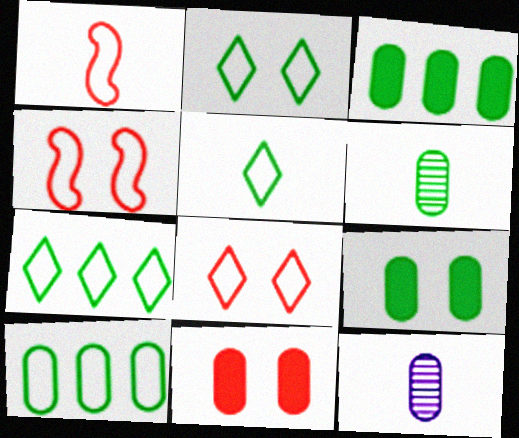[[2, 5, 7], 
[6, 9, 10], 
[10, 11, 12]]